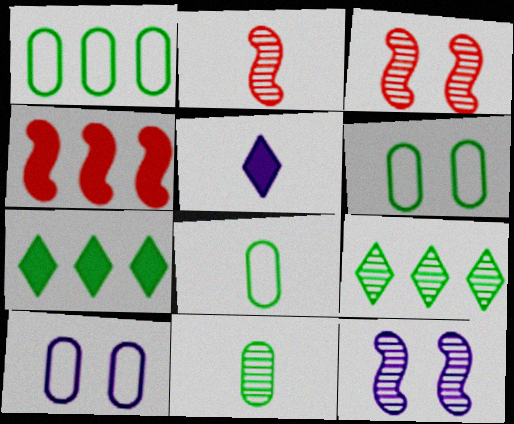[[1, 3, 5], 
[1, 6, 8], 
[2, 5, 8], 
[2, 7, 10]]